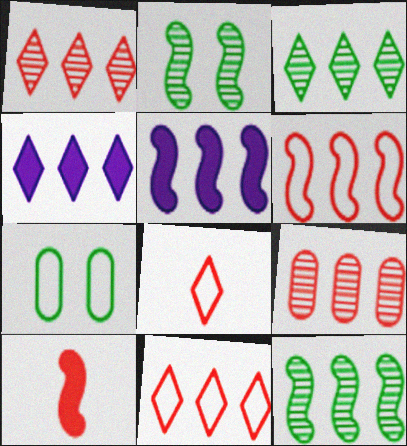[[3, 4, 11], 
[5, 6, 12]]